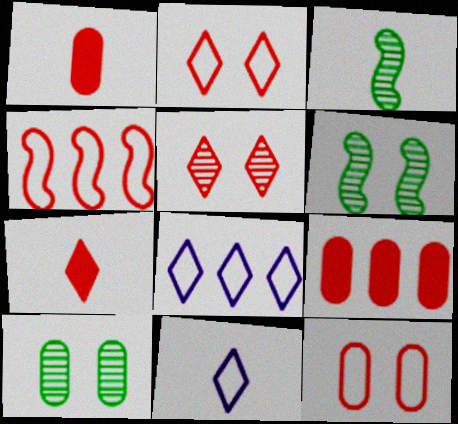[[1, 3, 11], 
[1, 4, 5], 
[1, 6, 8], 
[6, 9, 11]]